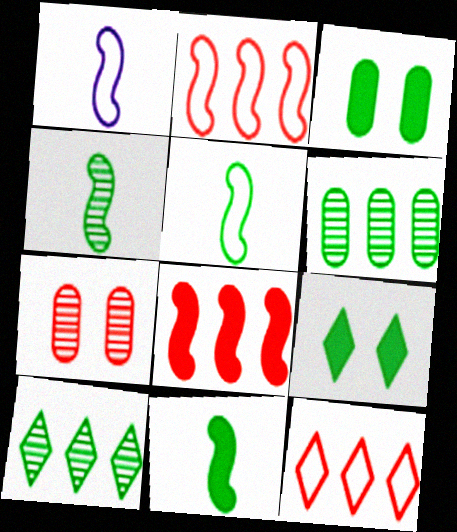[[3, 5, 10], 
[4, 5, 11], 
[5, 6, 9]]